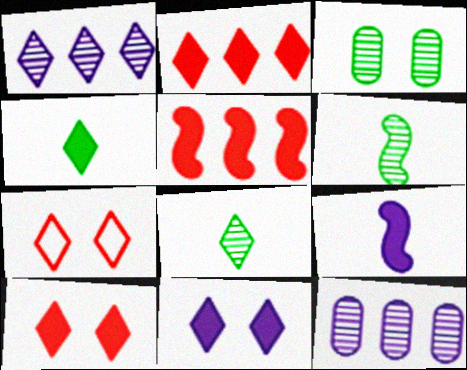[[1, 4, 7], 
[2, 4, 11]]